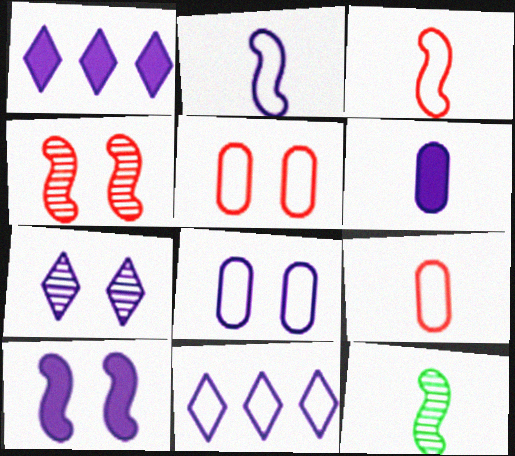[[1, 5, 12], 
[1, 6, 10], 
[2, 8, 11], 
[7, 8, 10]]